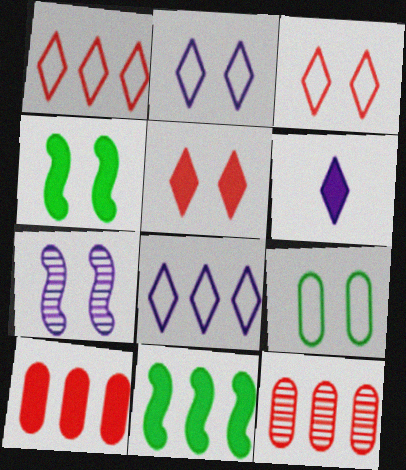[[4, 6, 10], 
[5, 7, 9], 
[8, 11, 12]]